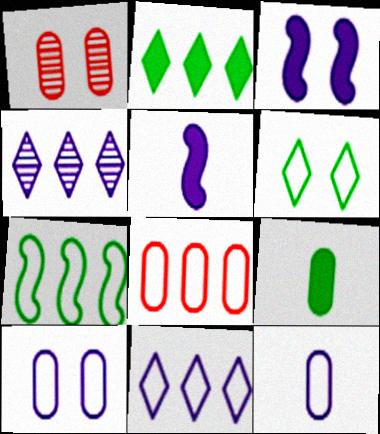[[1, 3, 6], 
[3, 4, 12], 
[4, 5, 10], 
[7, 8, 11]]